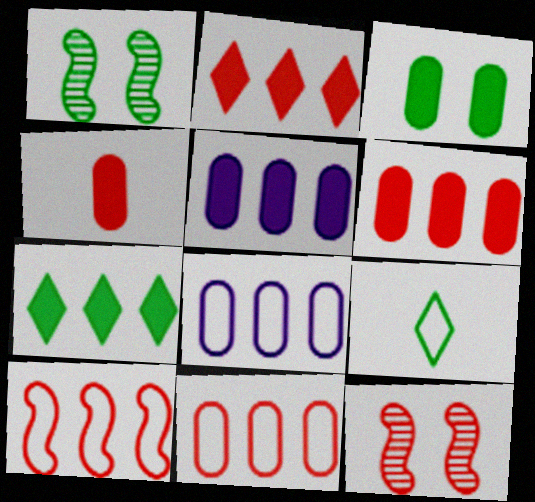[[3, 4, 5], 
[5, 9, 12]]